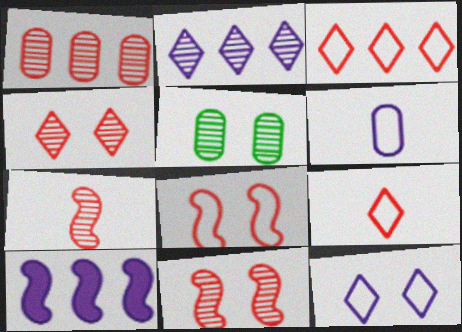[[1, 4, 7], 
[2, 5, 7], 
[5, 9, 10]]